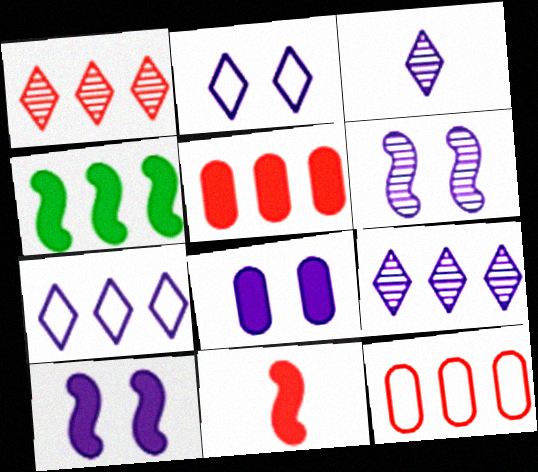[[2, 6, 8], 
[4, 9, 12], 
[4, 10, 11]]